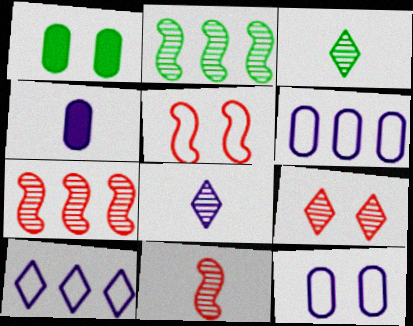[[1, 10, 11]]